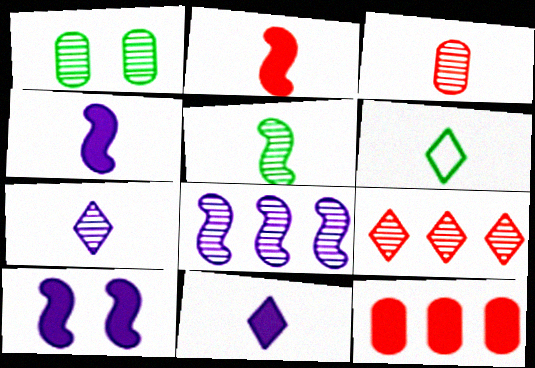[[3, 4, 6], 
[3, 5, 7]]